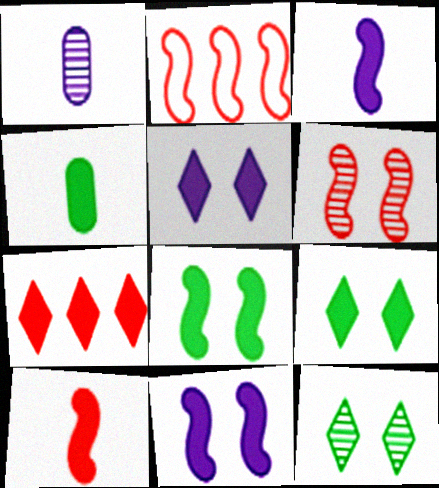[[1, 2, 9], 
[2, 6, 10], 
[4, 7, 11]]